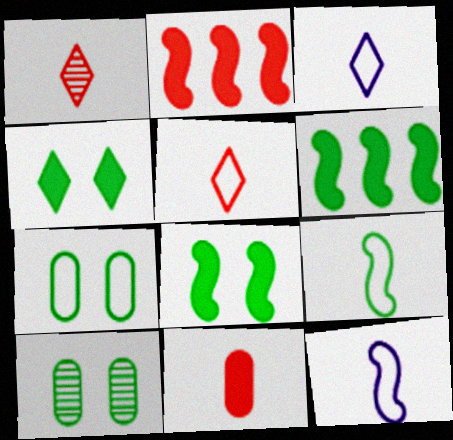[[2, 3, 10]]